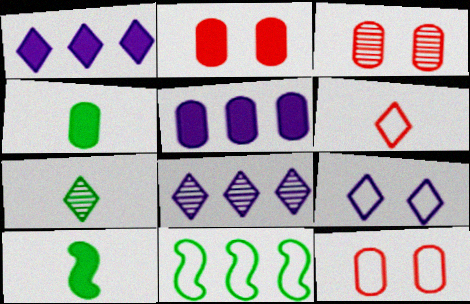[[1, 2, 10], 
[2, 3, 12], 
[2, 4, 5], 
[8, 10, 12]]